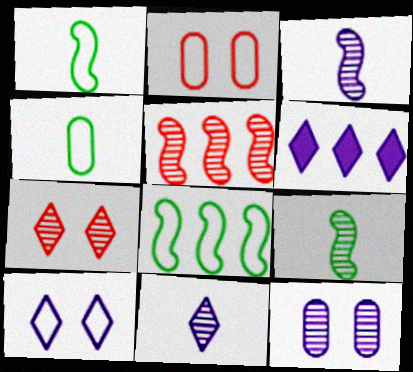[[2, 6, 9], 
[6, 10, 11]]